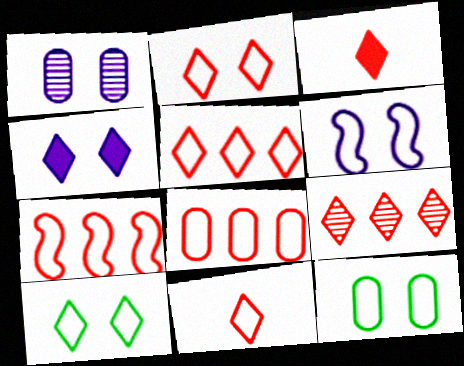[[1, 4, 6], 
[2, 3, 9], 
[2, 5, 11], 
[2, 6, 12], 
[5, 7, 8]]